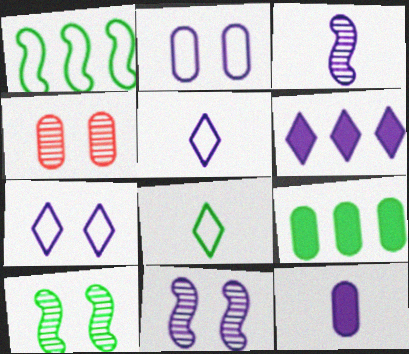[[2, 3, 6], 
[3, 5, 12], 
[8, 9, 10]]